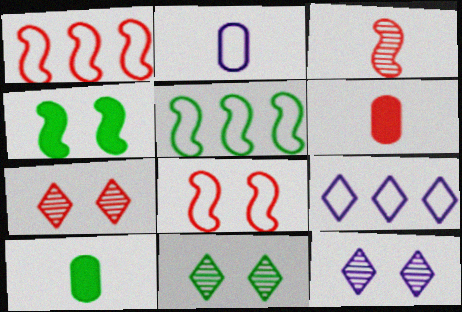[[1, 6, 7], 
[1, 10, 12], 
[5, 6, 12], 
[5, 10, 11], 
[7, 11, 12]]